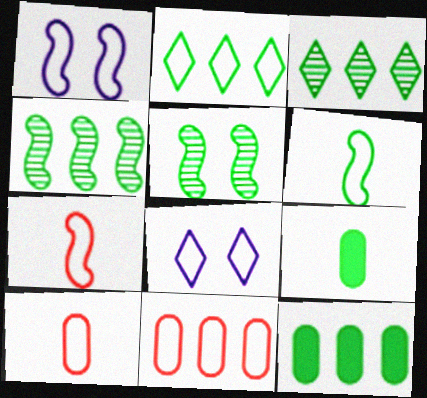[[1, 2, 10], 
[2, 4, 12], 
[2, 5, 9], 
[6, 8, 11]]